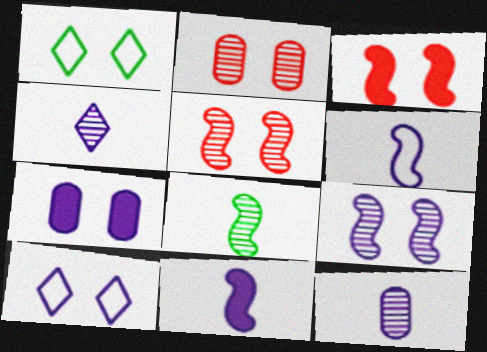[[1, 5, 7], 
[7, 9, 10]]